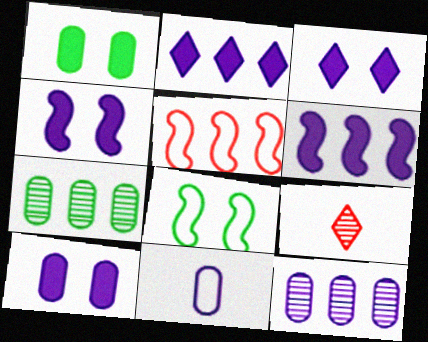[[2, 5, 7], 
[3, 4, 10], 
[10, 11, 12]]